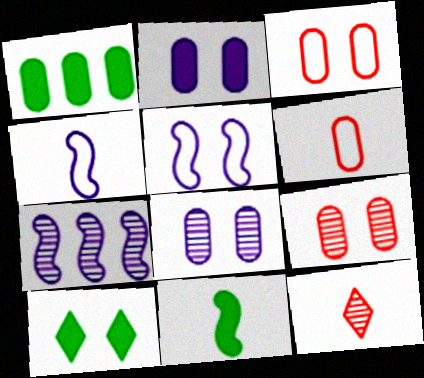[[1, 5, 12], 
[1, 6, 8], 
[1, 10, 11], 
[5, 9, 10], 
[6, 7, 10]]